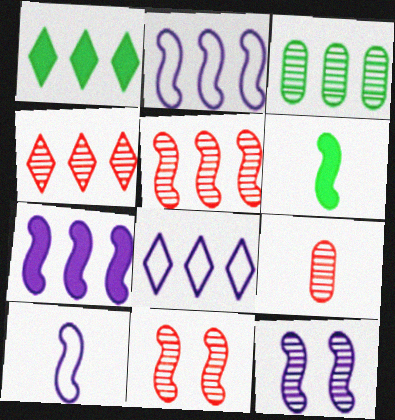[[1, 4, 8], 
[2, 6, 11], 
[4, 9, 11], 
[7, 10, 12]]